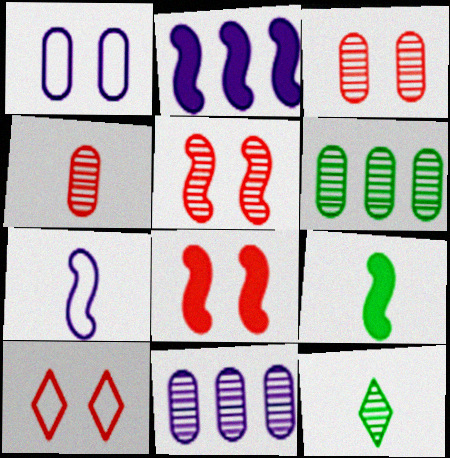[[2, 8, 9], 
[3, 8, 10], 
[5, 11, 12], 
[9, 10, 11]]